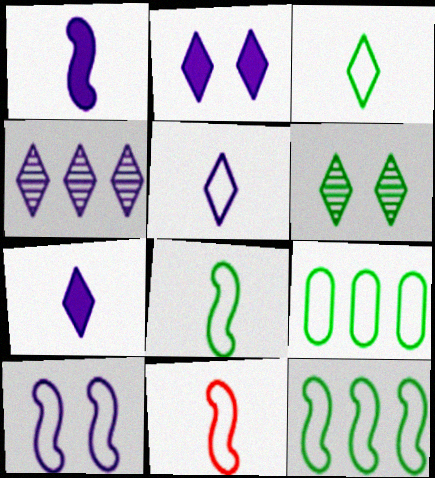[[2, 4, 5], 
[10, 11, 12]]